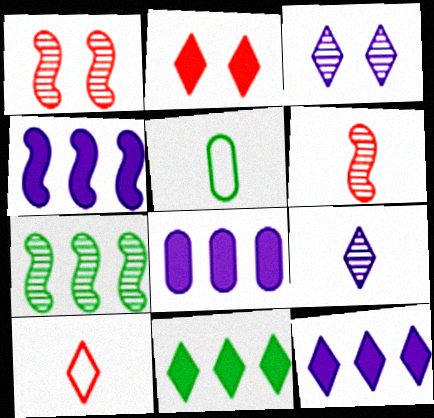[[1, 5, 12], 
[3, 10, 11], 
[4, 8, 12]]